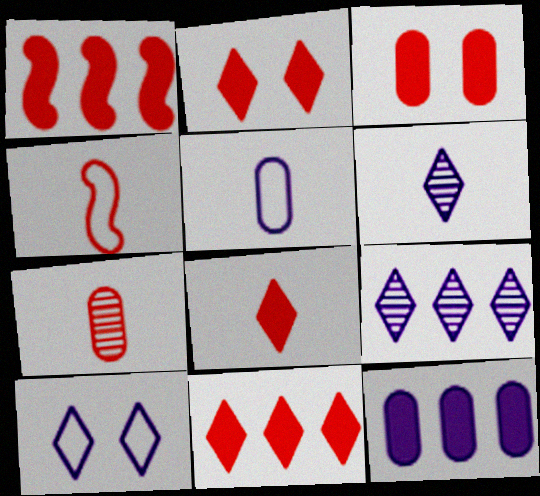[[1, 3, 8], 
[2, 8, 11], 
[4, 7, 8]]